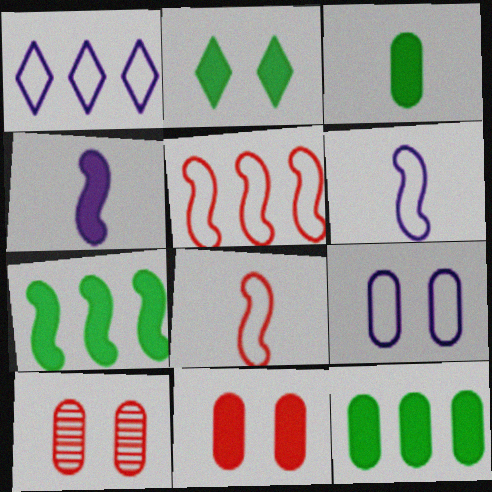[[1, 6, 9], 
[2, 3, 7]]